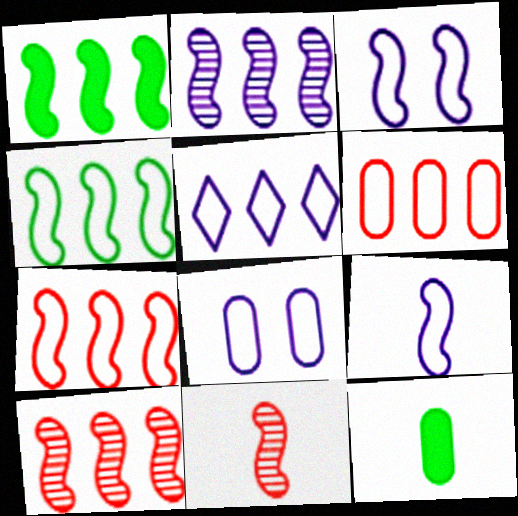[[1, 2, 7], 
[1, 3, 11], 
[4, 5, 6], 
[5, 8, 9]]